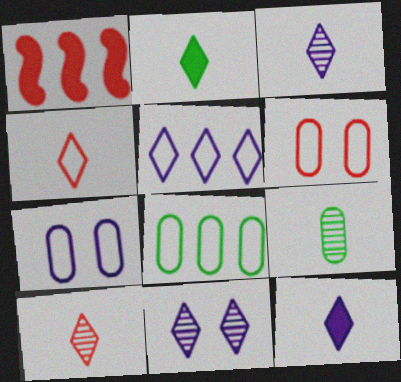[[1, 6, 10], 
[2, 3, 4], 
[5, 11, 12]]